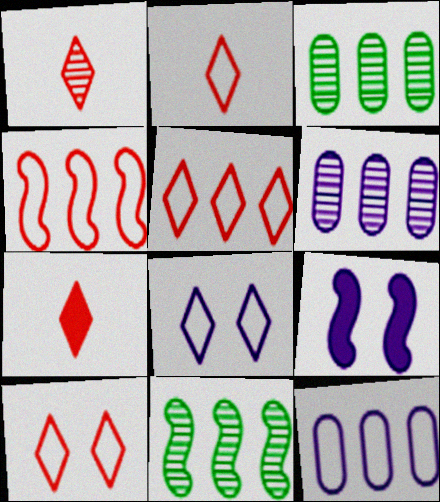[[1, 2, 7], 
[2, 3, 9], 
[2, 5, 10]]